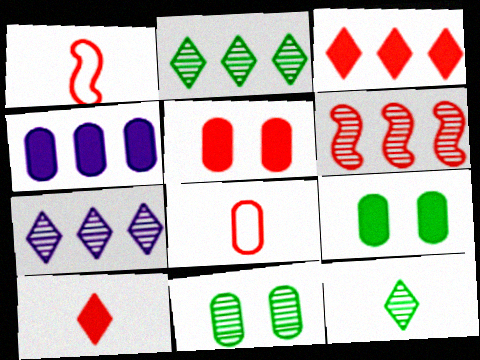[[1, 7, 9], 
[4, 8, 11]]